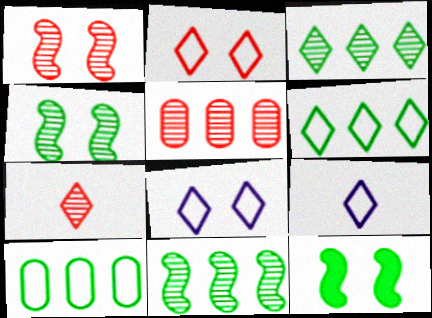[[1, 5, 7], 
[2, 6, 9], 
[5, 9, 12]]